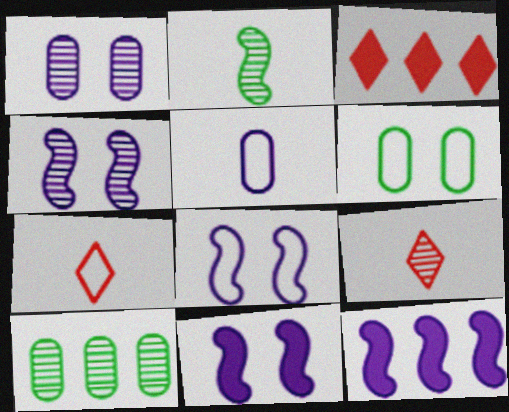[[4, 8, 11], 
[4, 9, 10], 
[6, 9, 12], 
[7, 10, 11]]